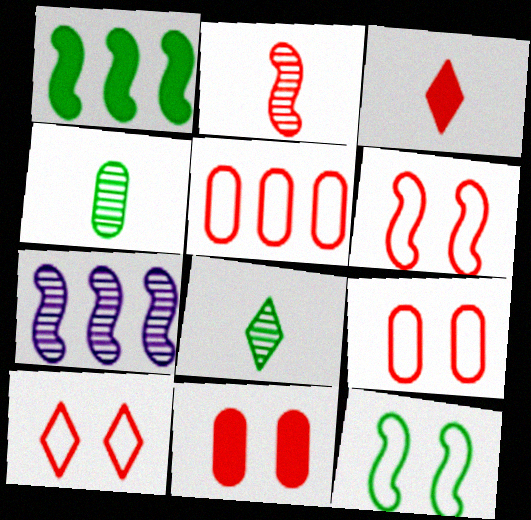[[6, 9, 10]]